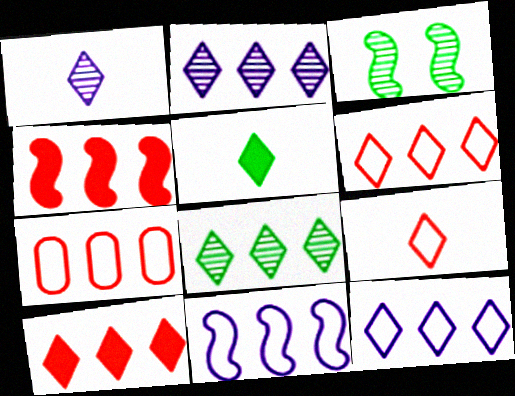[[1, 5, 9], 
[8, 10, 12]]